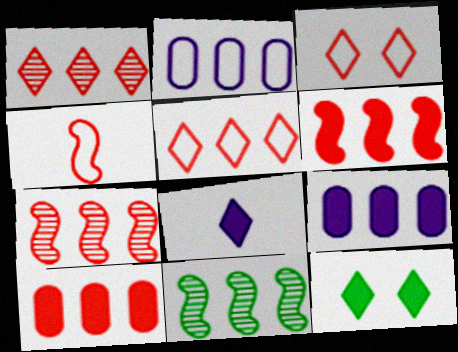[[5, 7, 10], 
[5, 9, 11]]